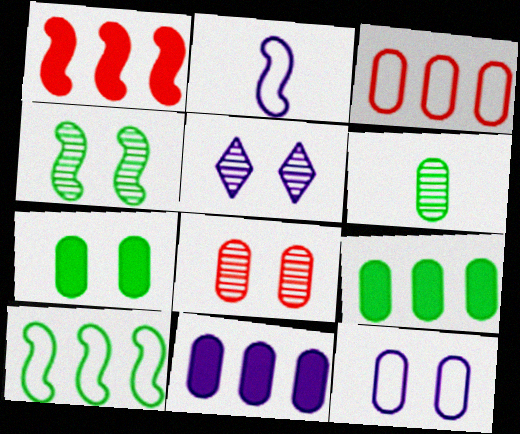[[1, 2, 4], 
[2, 5, 11], 
[4, 5, 8], 
[7, 8, 12]]